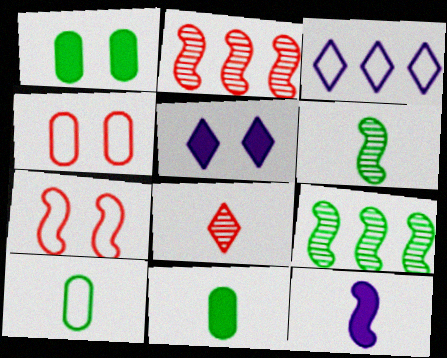[[2, 5, 10], 
[3, 7, 10], 
[7, 9, 12], 
[8, 10, 12]]